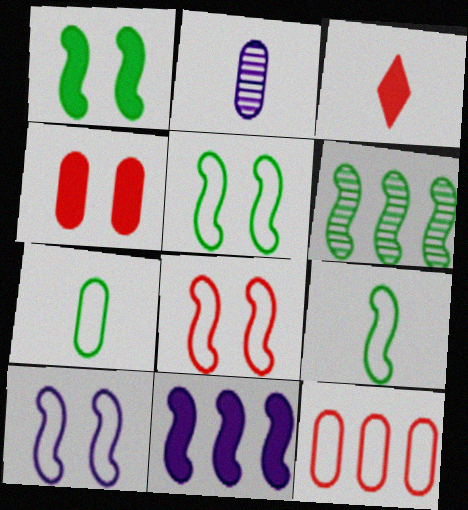[[1, 6, 9], 
[2, 3, 9], 
[5, 8, 10]]